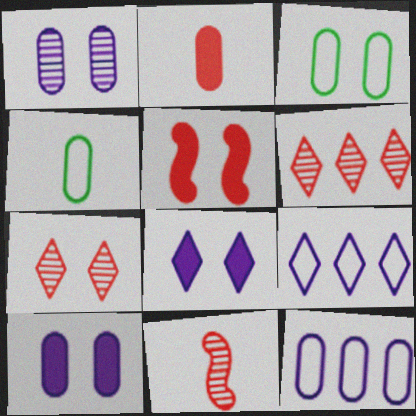[]